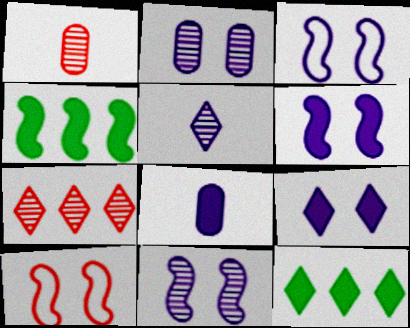[[1, 3, 12], 
[2, 3, 9], 
[3, 6, 11]]